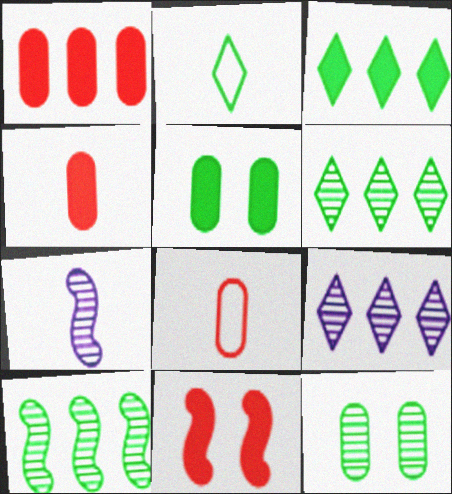[[2, 4, 7], 
[2, 5, 10]]